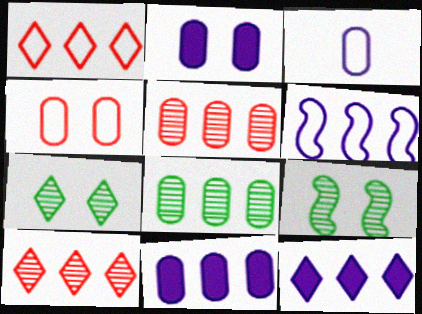[]